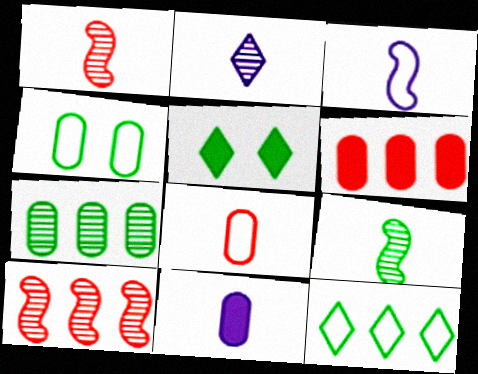[[2, 3, 11]]